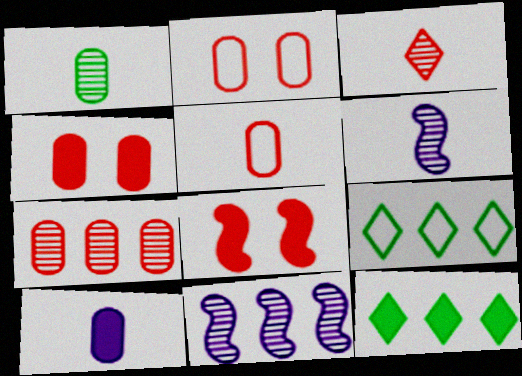[[1, 3, 6], 
[1, 5, 10], 
[2, 6, 12], 
[4, 5, 7], 
[4, 6, 9], 
[8, 10, 12]]